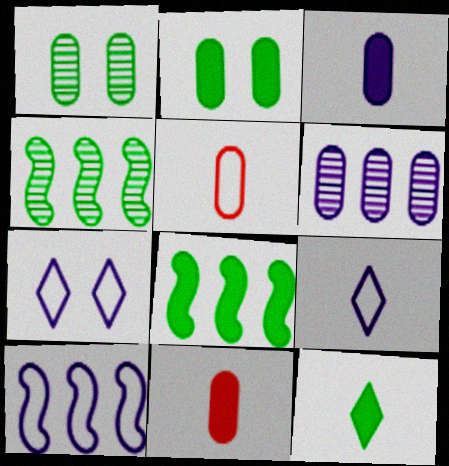[[2, 5, 6], 
[2, 8, 12], 
[4, 7, 11]]